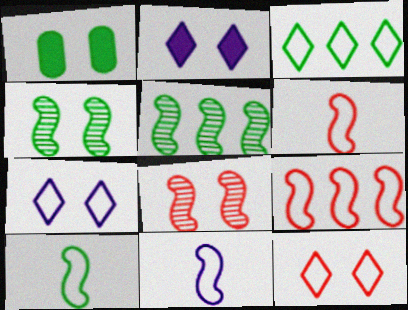[[1, 7, 8], 
[6, 10, 11]]